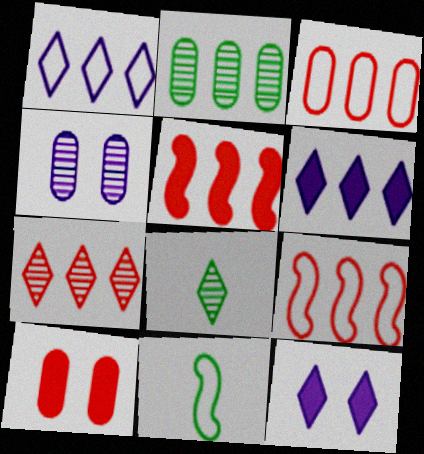[[1, 2, 5], 
[2, 6, 9], 
[3, 5, 7]]